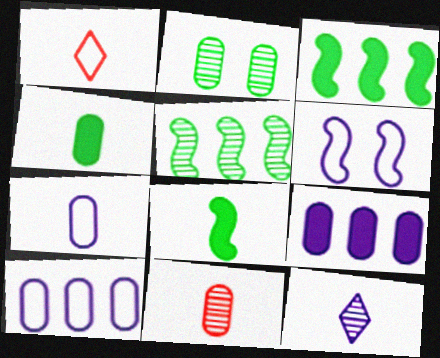[[4, 7, 11], 
[6, 9, 12]]